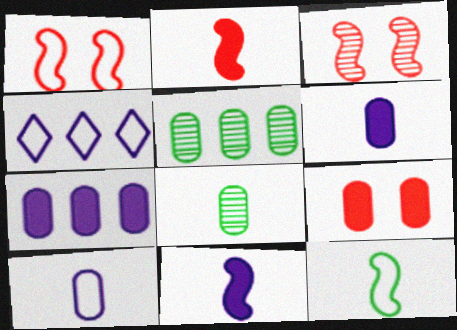[[5, 9, 10]]